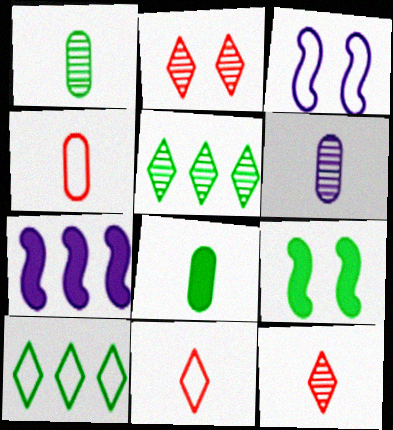[[1, 9, 10], 
[3, 4, 10], 
[4, 6, 8]]